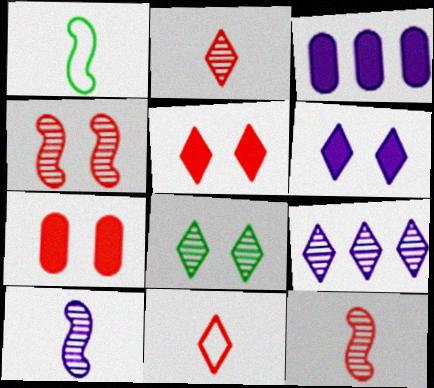[[1, 7, 9], 
[2, 8, 9]]